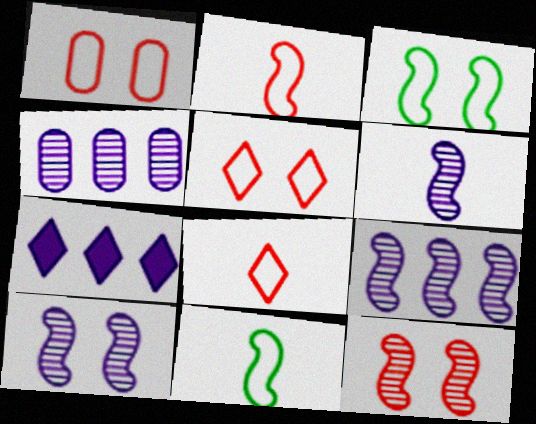[[6, 9, 10]]